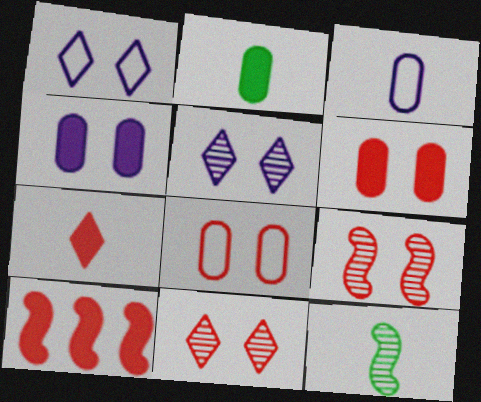[[3, 7, 12], 
[6, 7, 10]]